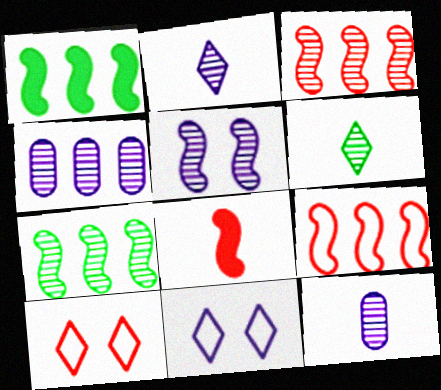[[1, 10, 12], 
[2, 4, 5]]